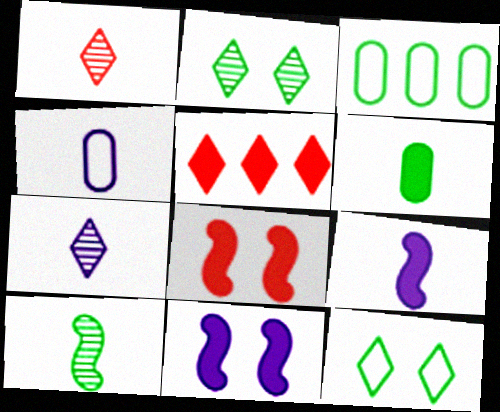[[1, 3, 11], 
[3, 7, 8], 
[4, 7, 9], 
[5, 6, 11], 
[5, 7, 12]]